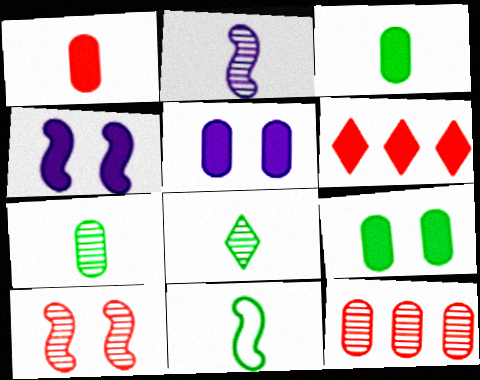[[3, 4, 6], 
[3, 8, 11]]